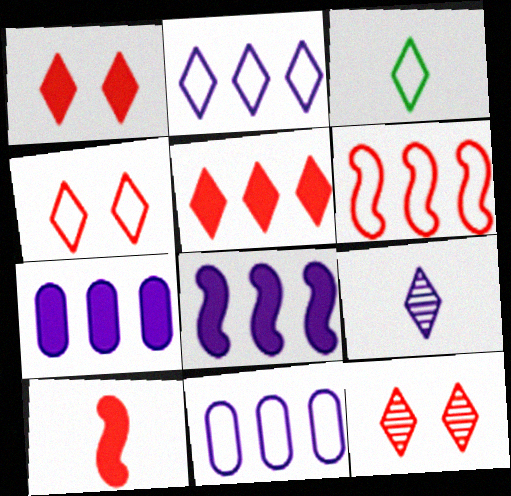[[1, 4, 12], 
[2, 3, 4]]